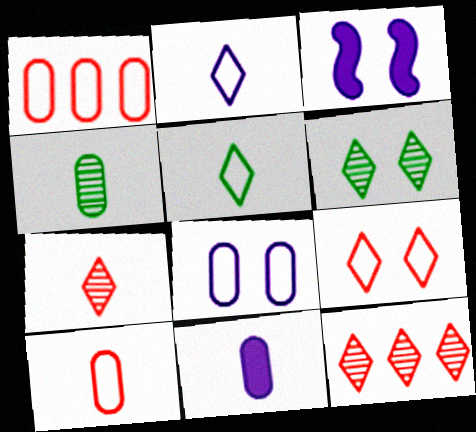[[4, 10, 11]]